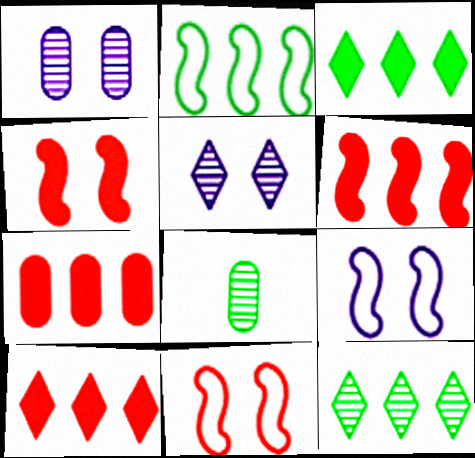[[6, 7, 10], 
[8, 9, 10]]